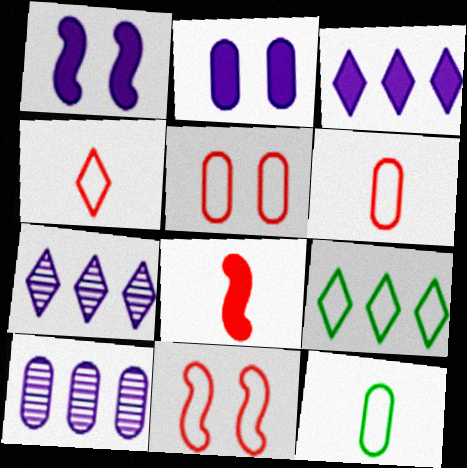[]